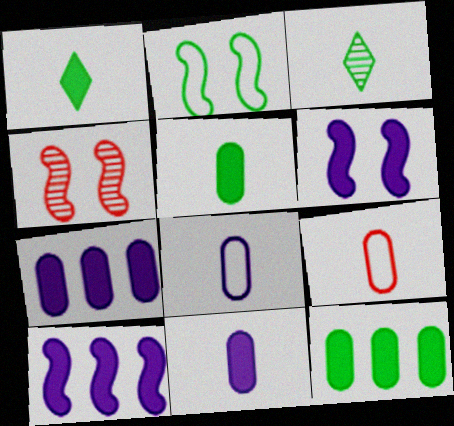[[2, 3, 12], 
[2, 4, 6]]